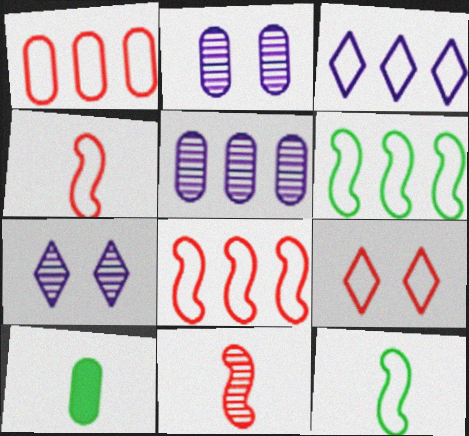[[1, 2, 10], 
[1, 3, 6], 
[1, 4, 9], 
[7, 8, 10]]